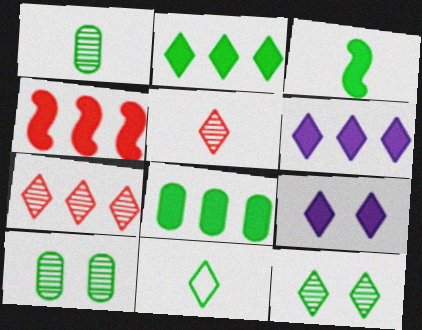[[1, 3, 11], 
[2, 11, 12], 
[4, 6, 8], 
[7, 9, 11]]